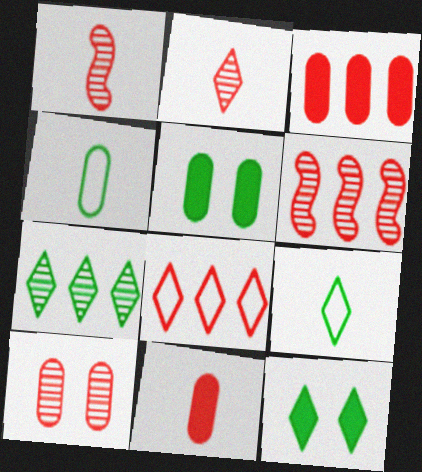[[2, 6, 10], 
[3, 6, 8], 
[7, 9, 12]]